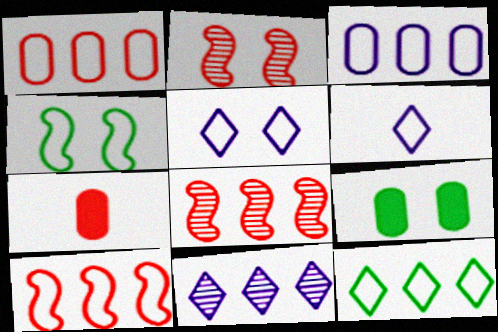[[1, 4, 6], 
[2, 5, 9], 
[3, 10, 12], 
[4, 7, 11], 
[6, 8, 9]]